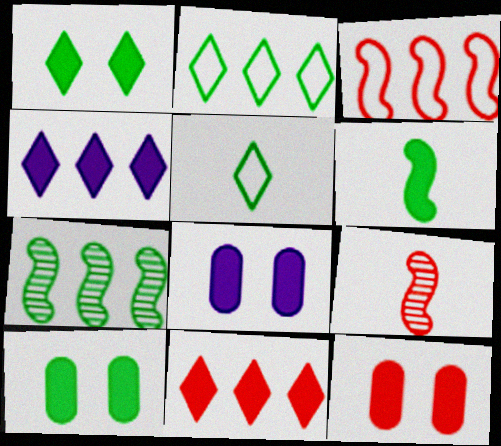[[2, 8, 9], 
[4, 6, 12], 
[5, 7, 10], 
[6, 8, 11], 
[8, 10, 12]]